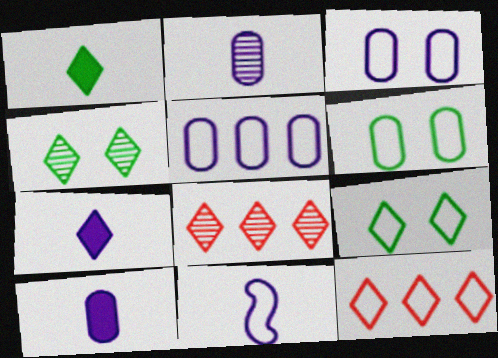[[2, 7, 11], 
[4, 7, 12], 
[6, 11, 12], 
[7, 8, 9]]